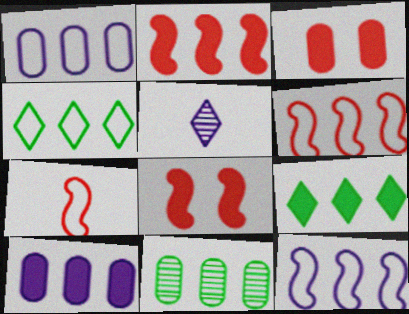[[1, 4, 6], 
[2, 9, 10]]